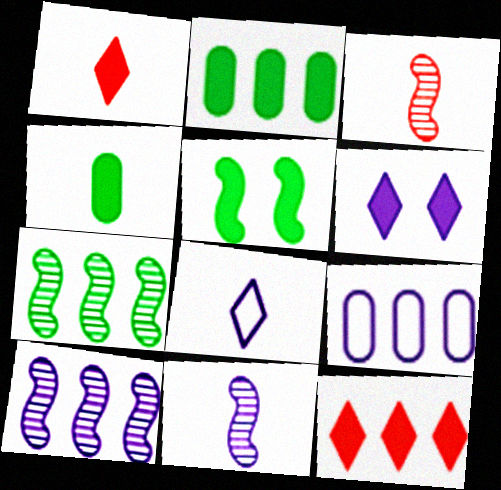[[3, 4, 8], 
[6, 9, 11], 
[7, 9, 12]]